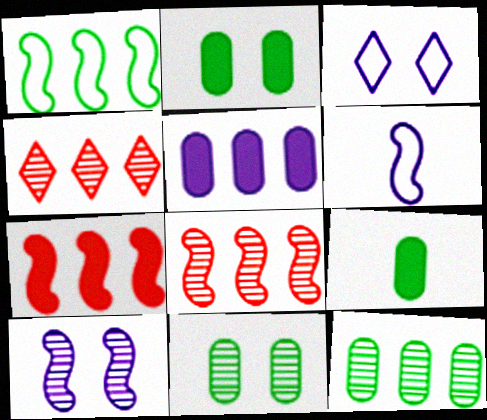[[1, 4, 5], 
[2, 4, 6], 
[3, 8, 9]]